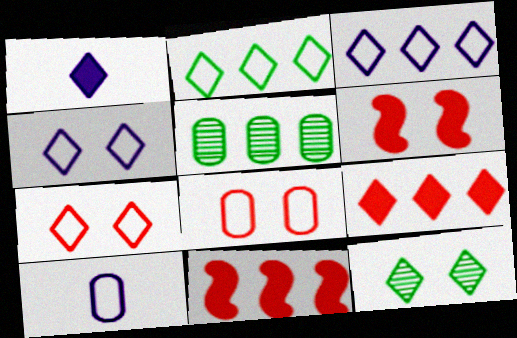[[3, 5, 11], 
[10, 11, 12]]